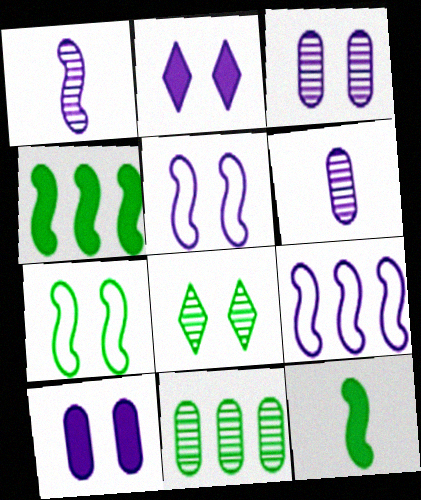[[2, 3, 5], 
[2, 6, 9]]